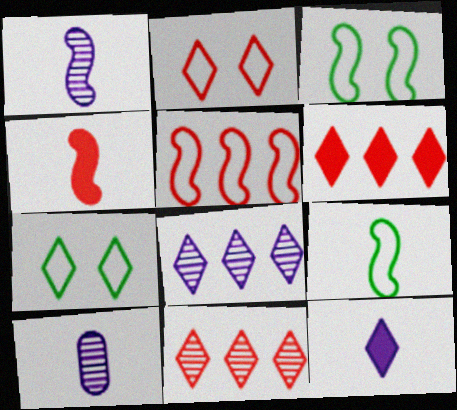[[1, 4, 9], 
[3, 6, 10], 
[7, 11, 12]]